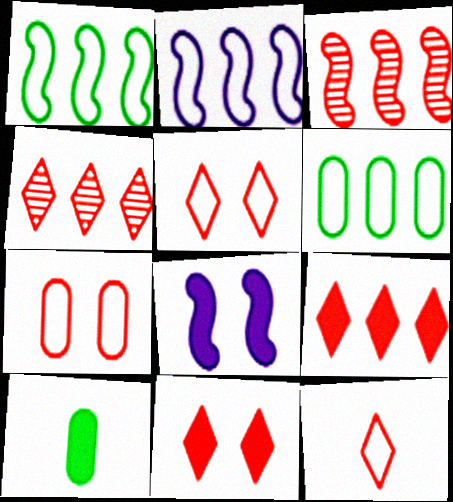[[4, 11, 12], 
[8, 9, 10]]